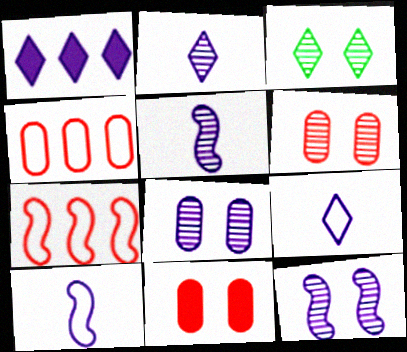[[1, 8, 10], 
[3, 6, 12]]